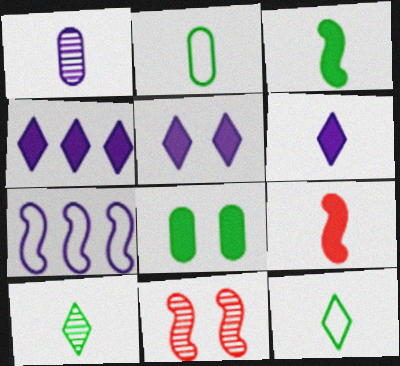[[1, 5, 7], 
[1, 9, 12], 
[2, 3, 10], 
[2, 4, 11], 
[3, 7, 11], 
[4, 5, 6], 
[4, 8, 9]]